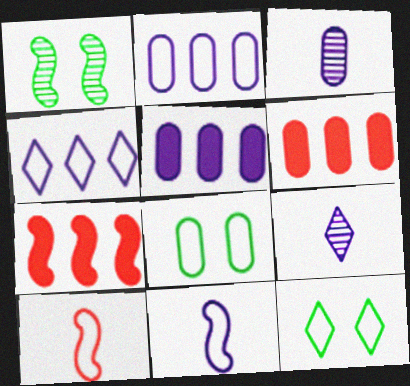[[1, 7, 11], 
[2, 10, 12], 
[3, 6, 8], 
[3, 7, 12], 
[4, 8, 10], 
[7, 8, 9]]